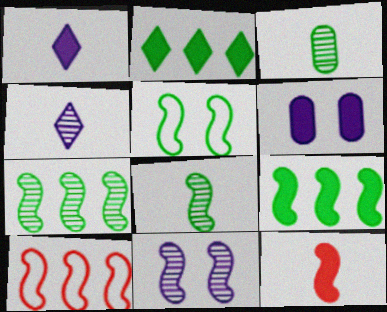[[2, 3, 5], 
[2, 6, 12], 
[5, 8, 9]]